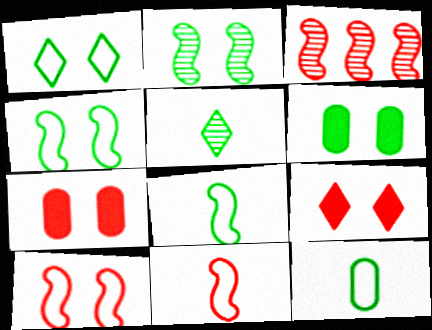[[1, 2, 6]]